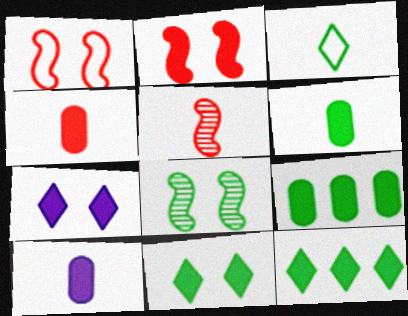[[2, 10, 12], 
[3, 5, 10], 
[3, 8, 9], 
[4, 6, 10]]